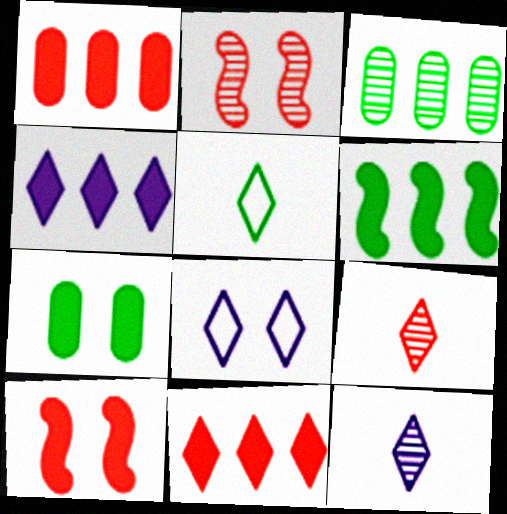[[1, 4, 6], 
[2, 3, 12], 
[2, 7, 8], 
[4, 8, 12]]